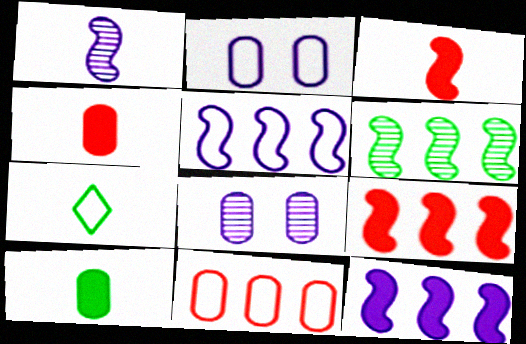[[1, 4, 7], 
[5, 6, 9], 
[7, 8, 9], 
[8, 10, 11]]